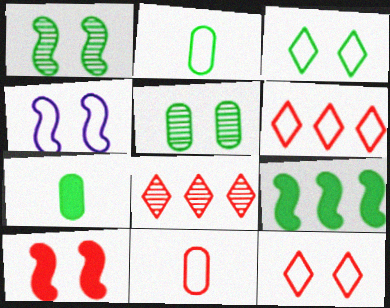[[1, 4, 10], 
[2, 4, 6], 
[4, 7, 8], 
[8, 10, 11]]